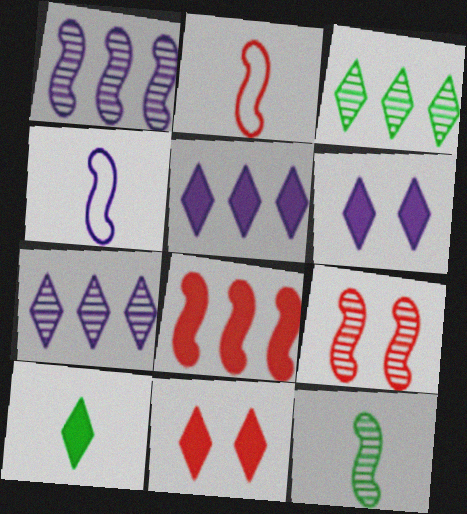[[1, 9, 12], 
[2, 8, 9], 
[5, 10, 11]]